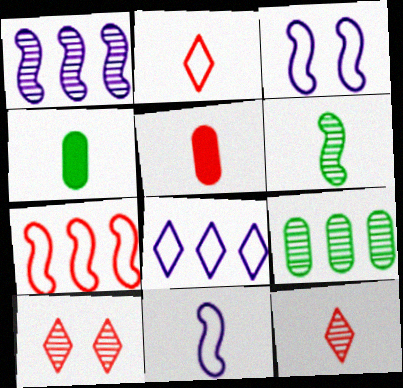[[4, 11, 12], 
[5, 7, 10]]